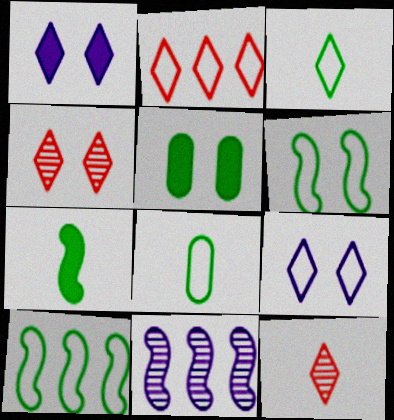[[2, 3, 9]]